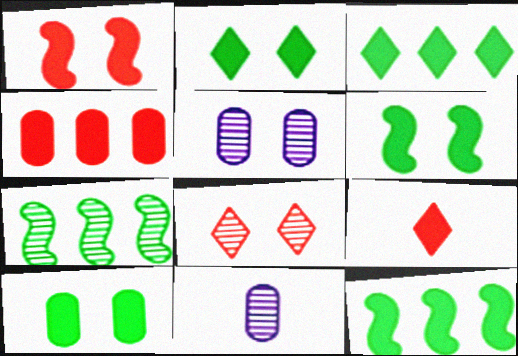[[1, 4, 9], 
[2, 6, 10], 
[7, 8, 11]]